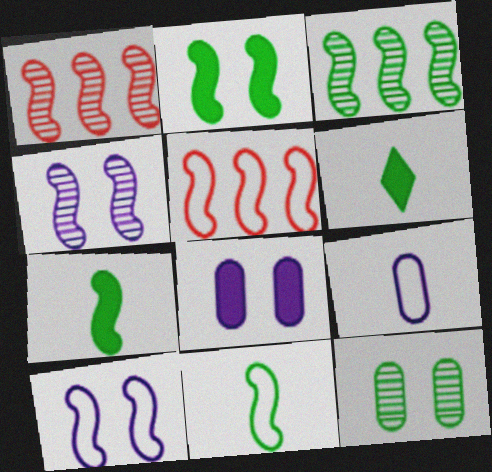[[1, 7, 10], 
[2, 3, 11], 
[4, 5, 7], 
[5, 10, 11]]